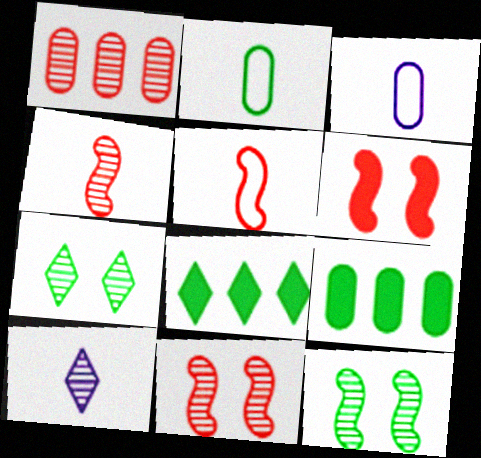[[1, 10, 12], 
[2, 8, 12], 
[3, 8, 11]]